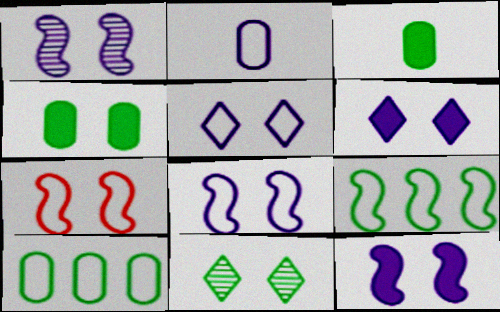[[1, 8, 12], 
[3, 9, 11]]